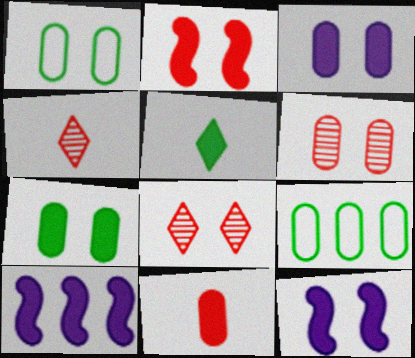[[1, 3, 6], 
[1, 4, 10], 
[1, 8, 12], 
[4, 9, 12]]